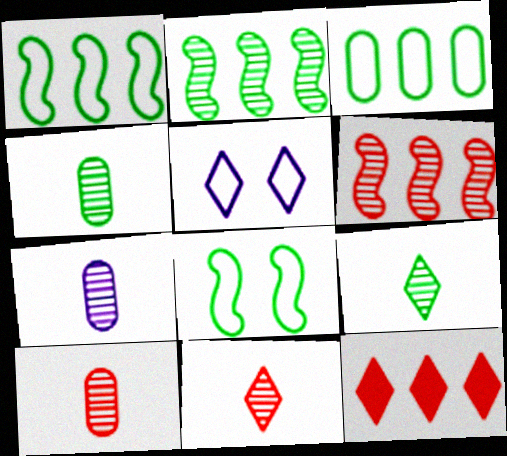[[4, 7, 10], 
[5, 9, 12], 
[7, 8, 12]]